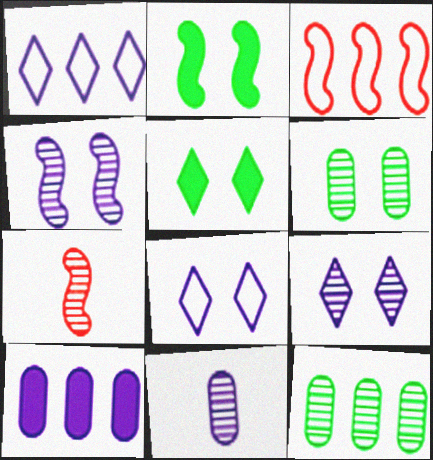[[3, 5, 11], 
[7, 9, 12]]